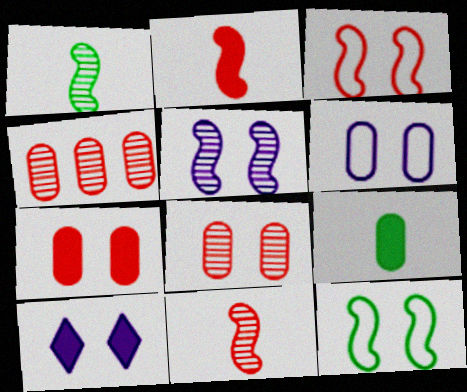[[4, 6, 9], 
[5, 6, 10], 
[8, 10, 12]]